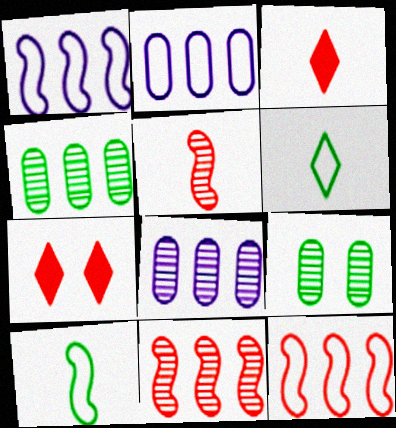[[1, 3, 9], 
[7, 8, 10]]